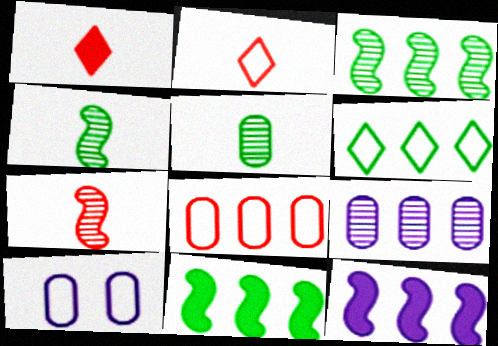[[1, 3, 10]]